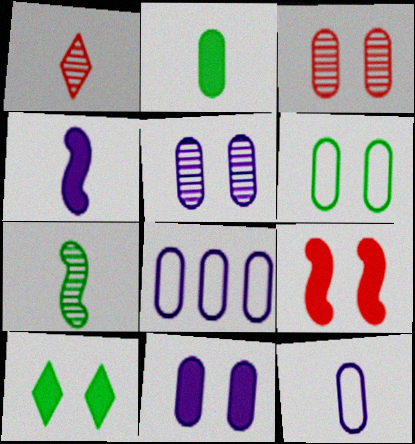[[2, 3, 8], 
[3, 6, 11], 
[9, 10, 11]]